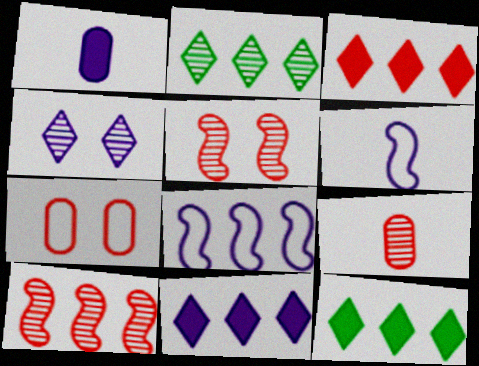[[1, 4, 8], 
[3, 11, 12]]